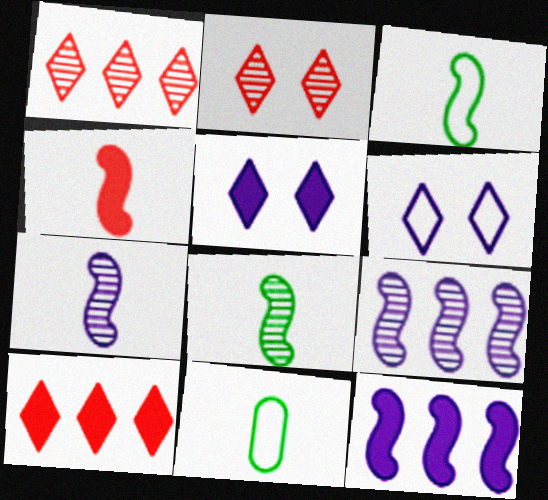[[2, 11, 12], 
[3, 4, 7]]